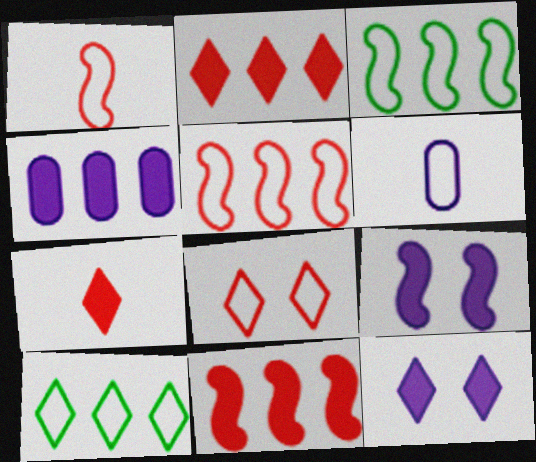[[3, 6, 8]]